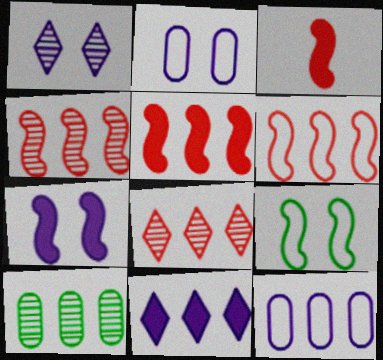[[1, 2, 7], 
[4, 5, 6], 
[6, 10, 11]]